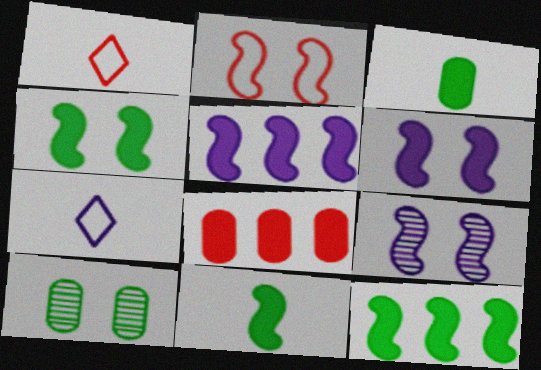[[1, 5, 10], 
[2, 4, 9], 
[4, 11, 12]]